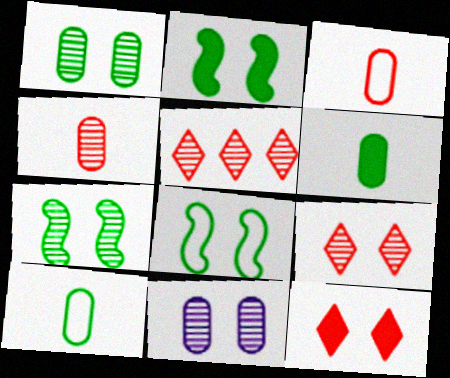[[2, 7, 8], 
[7, 9, 11], 
[8, 11, 12]]